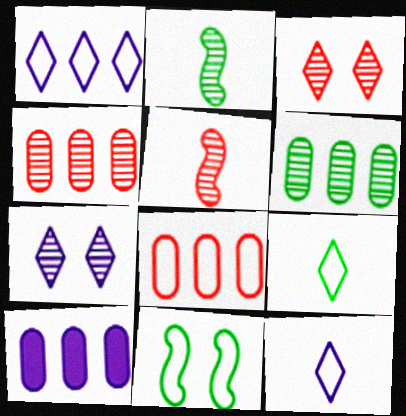[[2, 4, 7], 
[3, 4, 5], 
[5, 6, 7], 
[6, 8, 10], 
[8, 11, 12]]